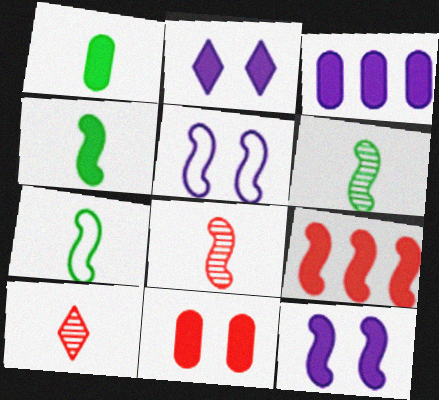[[1, 2, 9], 
[1, 3, 11], 
[4, 6, 7], 
[4, 9, 12], 
[5, 6, 9]]